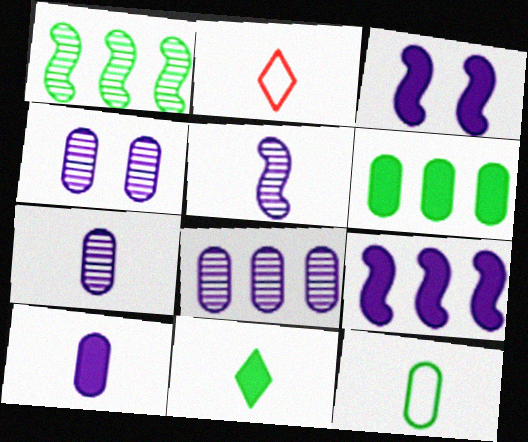[[4, 7, 8]]